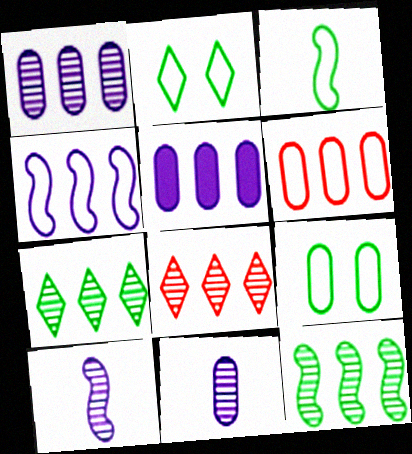[[1, 8, 12]]